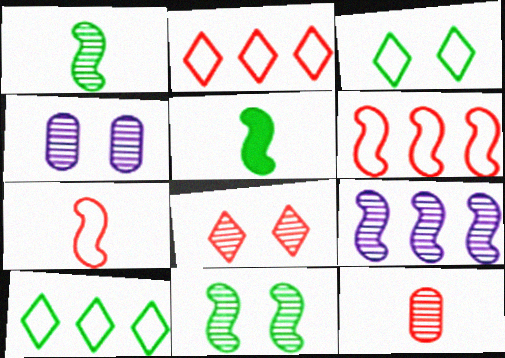[[2, 4, 5], 
[4, 8, 11]]